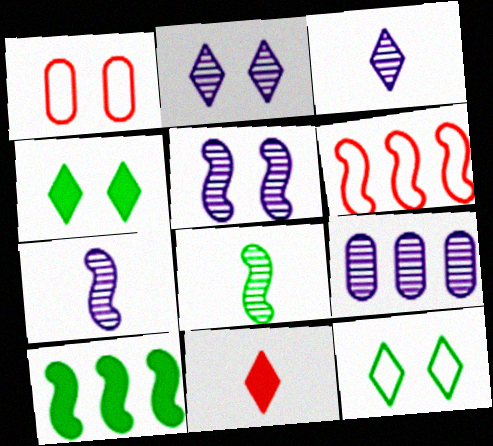[[1, 3, 10], 
[1, 4, 5], 
[2, 7, 9], 
[3, 5, 9]]